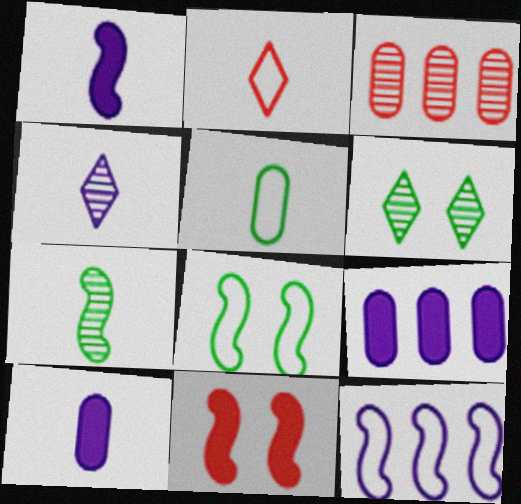[[2, 3, 11], 
[2, 7, 10], 
[7, 11, 12]]